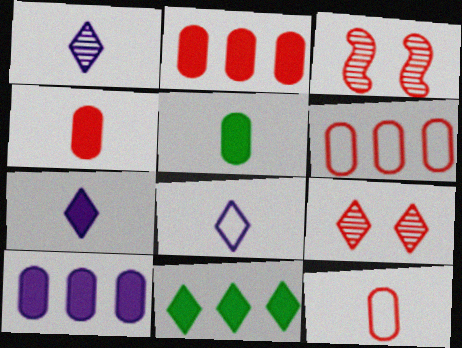[[1, 7, 8], 
[8, 9, 11]]